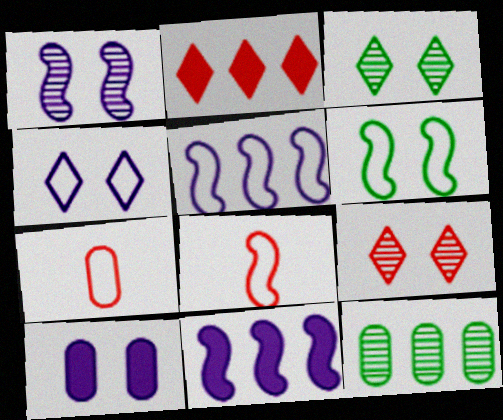[[1, 4, 10], 
[2, 5, 12], 
[3, 7, 11], 
[5, 6, 8], 
[6, 9, 10], 
[7, 10, 12]]